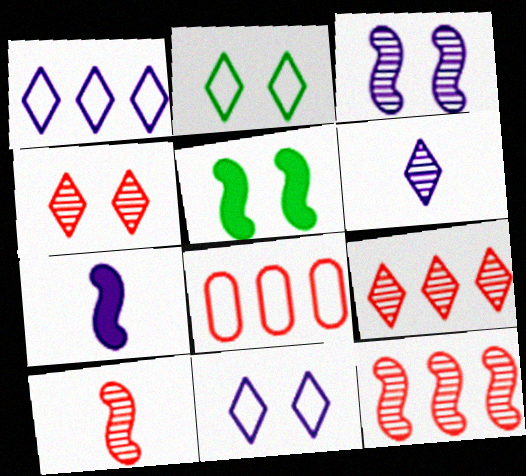[[5, 6, 8]]